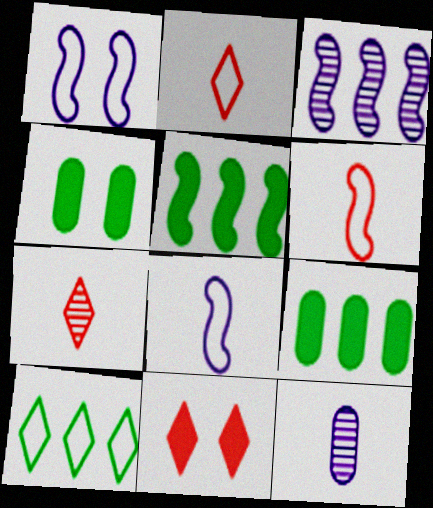[[1, 7, 9], 
[2, 3, 4]]